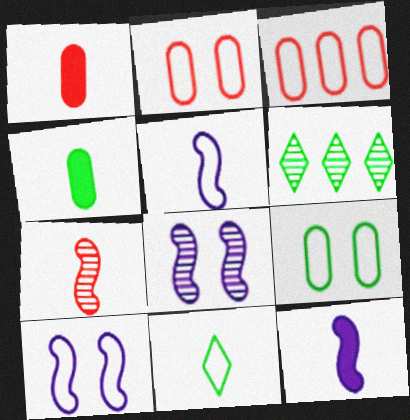[[1, 6, 10], 
[2, 6, 12], 
[3, 10, 11]]